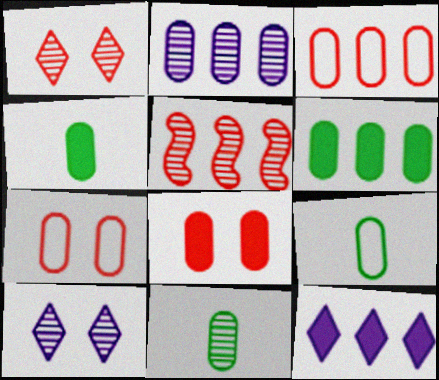[[2, 3, 6], 
[2, 4, 7], 
[2, 8, 9], 
[4, 9, 11], 
[5, 10, 11]]